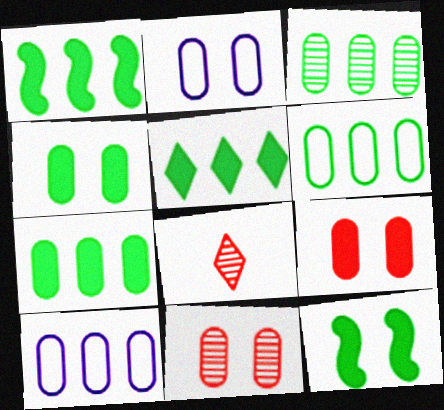[[1, 2, 8], 
[1, 5, 7], 
[2, 4, 11], 
[3, 6, 7], 
[8, 10, 12]]